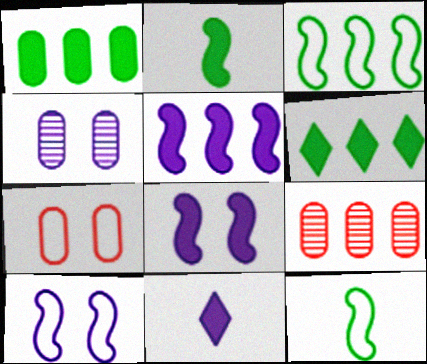[]